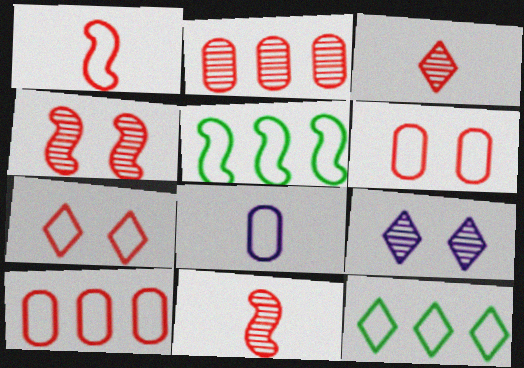[[1, 7, 10], 
[2, 3, 4], 
[5, 7, 8]]